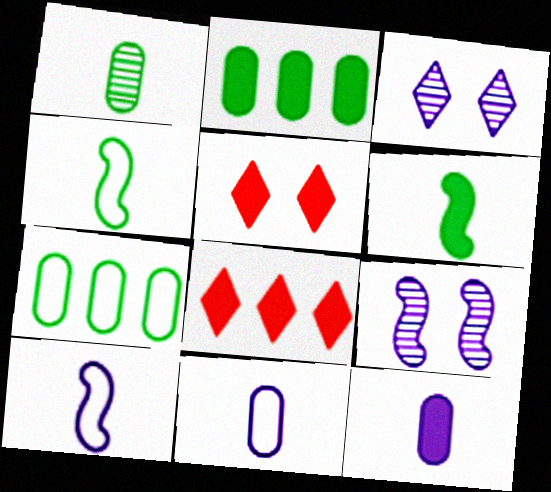[]